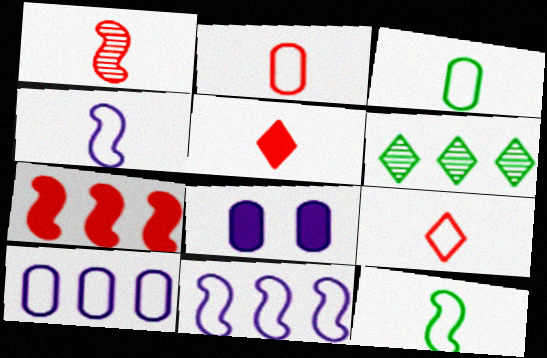[[1, 2, 5], 
[3, 4, 9], 
[6, 7, 10]]